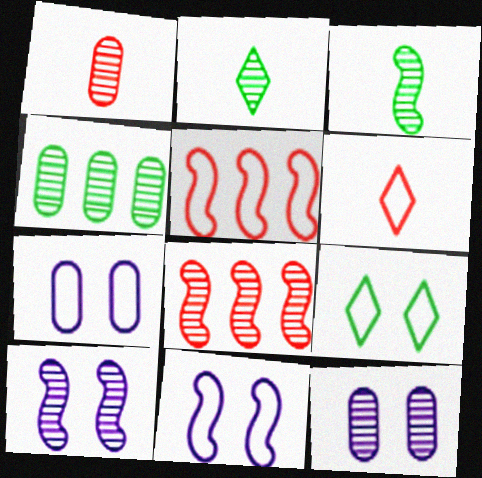[[1, 4, 12], 
[2, 8, 12], 
[3, 8, 10]]